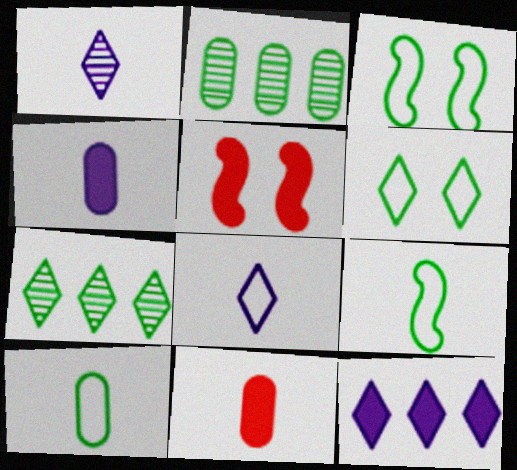[[1, 9, 11], 
[2, 5, 8]]